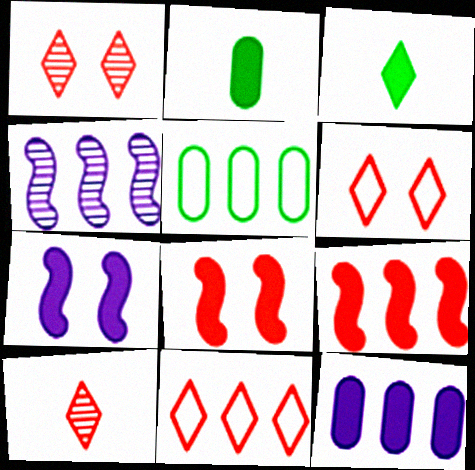[[2, 4, 6], 
[3, 8, 12], 
[5, 7, 10]]